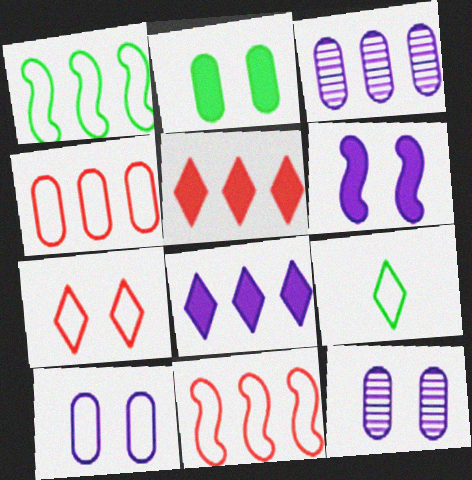[[1, 3, 5], 
[9, 10, 11]]